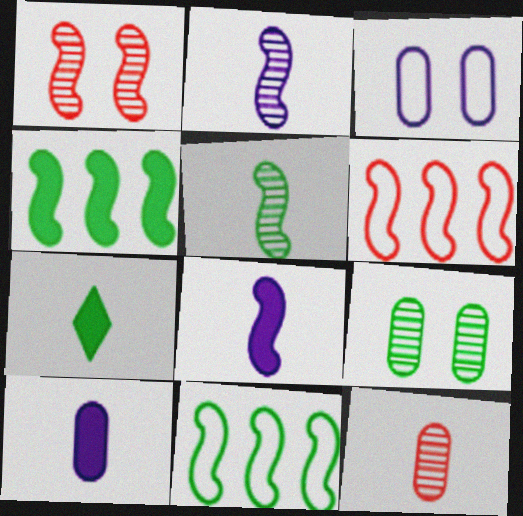[[1, 8, 11], 
[7, 9, 11]]